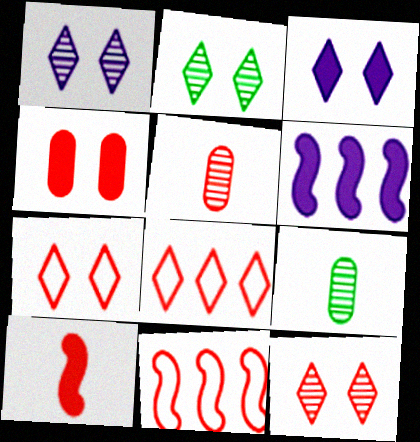[[1, 2, 12], 
[2, 3, 7], 
[3, 9, 11], 
[6, 7, 9]]